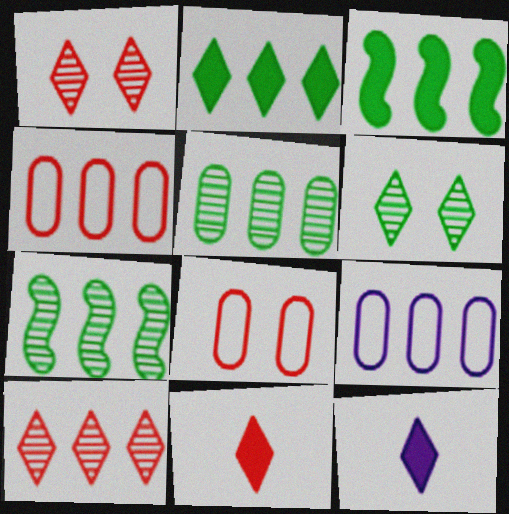[[3, 9, 10], 
[7, 8, 12]]